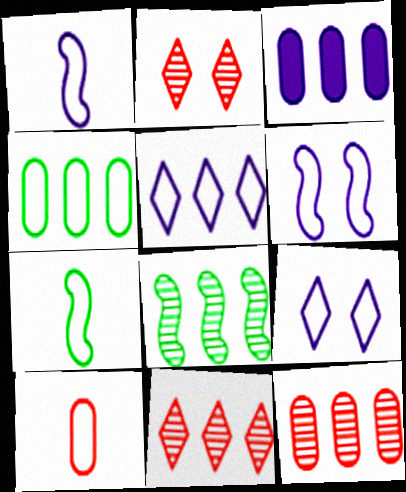[[2, 3, 7], 
[3, 4, 12]]